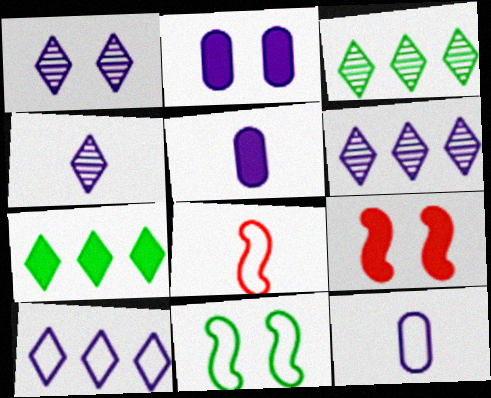[[1, 4, 6], 
[2, 3, 8], 
[3, 9, 12], 
[5, 7, 9]]